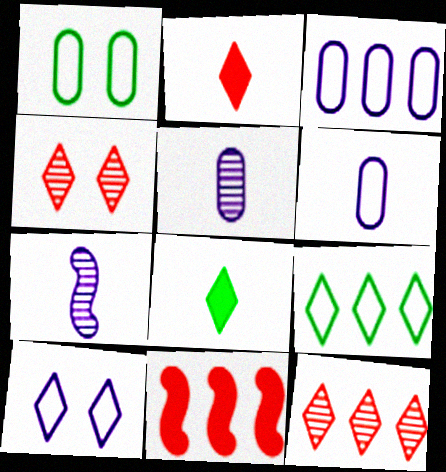[[8, 10, 12]]